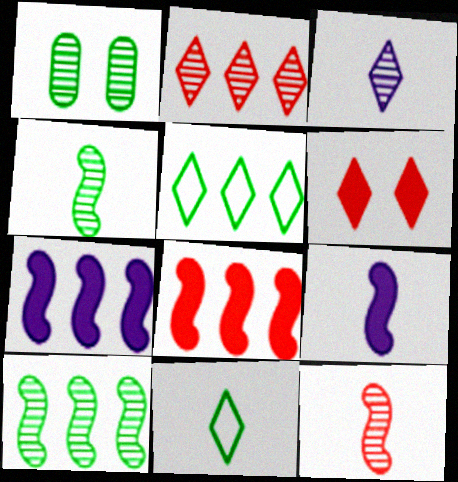[[3, 5, 6]]